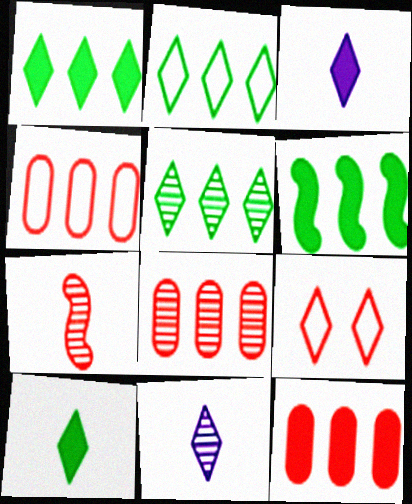[[1, 2, 5], 
[1, 9, 11], 
[3, 5, 9], 
[4, 8, 12], 
[7, 9, 12]]